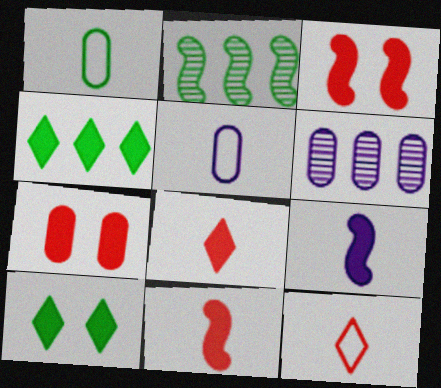[[1, 2, 10], 
[1, 6, 7], 
[4, 7, 9]]